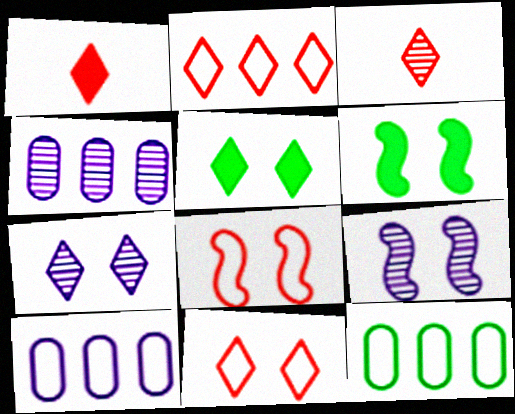[[1, 9, 12], 
[3, 6, 10], 
[5, 7, 11], 
[6, 8, 9]]